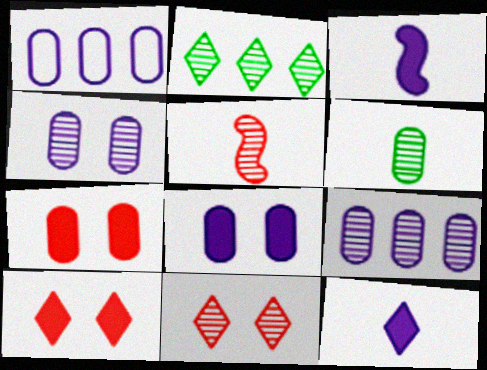[[1, 6, 7], 
[2, 4, 5]]